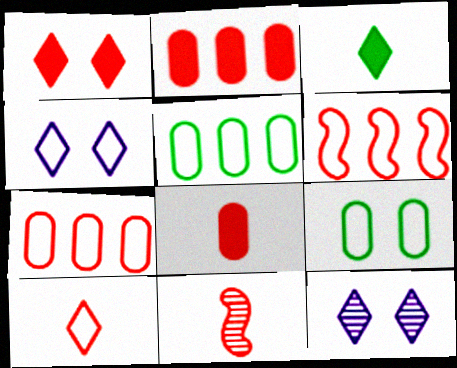[[1, 7, 11], 
[8, 10, 11]]